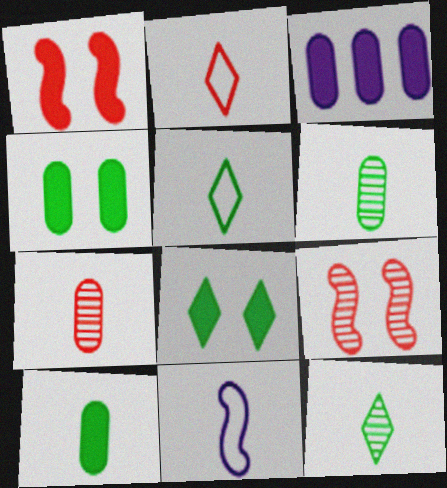[[3, 5, 9]]